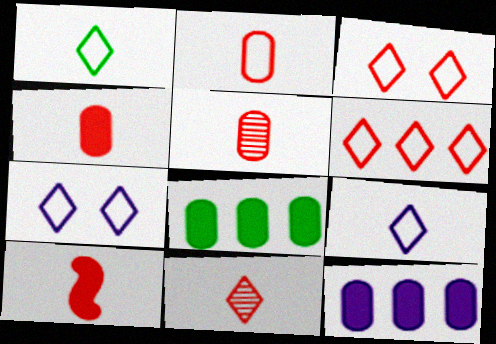[[1, 6, 7], 
[2, 4, 5], 
[2, 10, 11]]